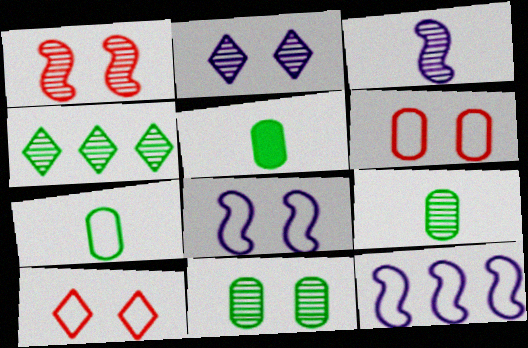[[1, 2, 11], 
[5, 7, 9], 
[7, 10, 12]]